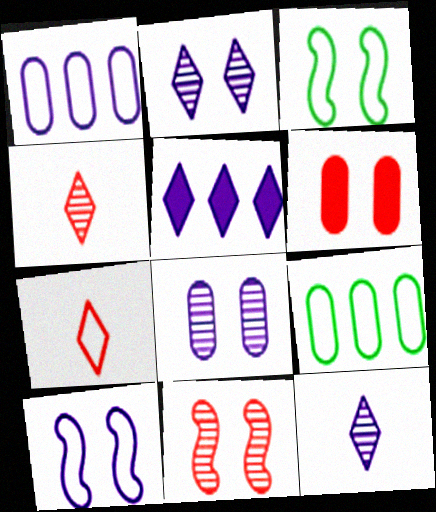[[1, 3, 7], 
[2, 3, 6], 
[7, 9, 10]]